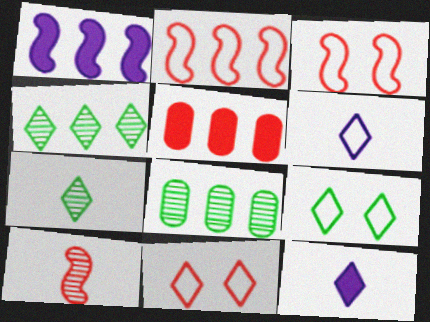[[3, 8, 12], 
[4, 11, 12], 
[5, 10, 11]]